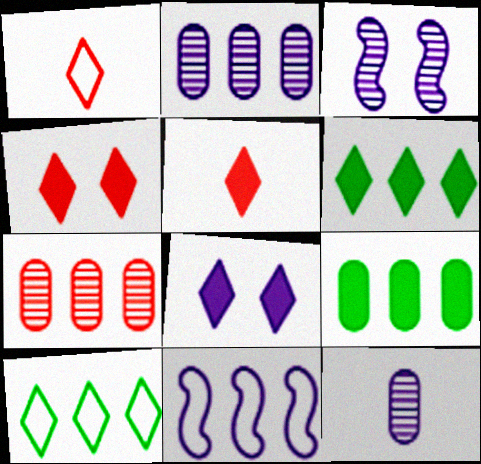[[1, 3, 9], 
[5, 6, 8], 
[6, 7, 11], 
[8, 11, 12]]